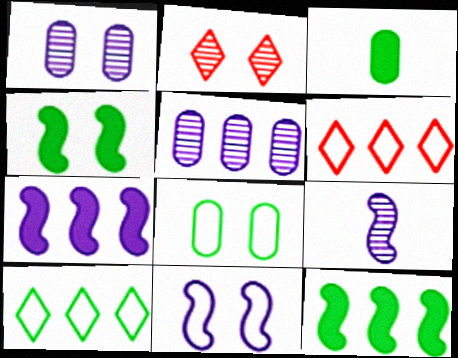[[5, 6, 12], 
[7, 9, 11]]